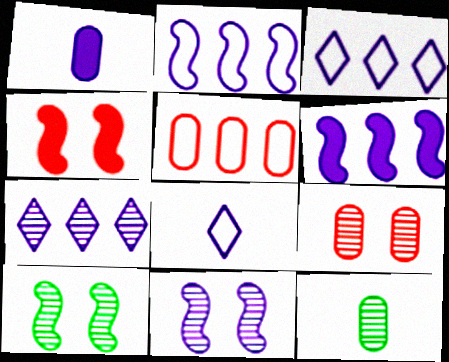[[1, 3, 11], 
[3, 4, 12]]